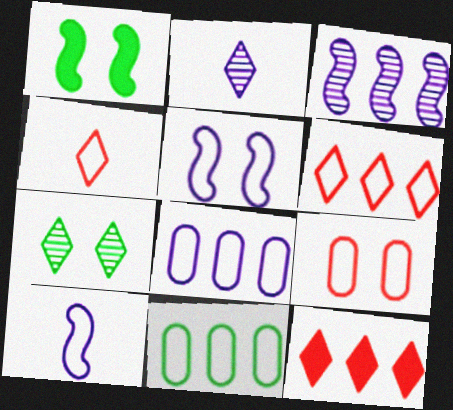[[3, 11, 12], 
[4, 5, 11]]